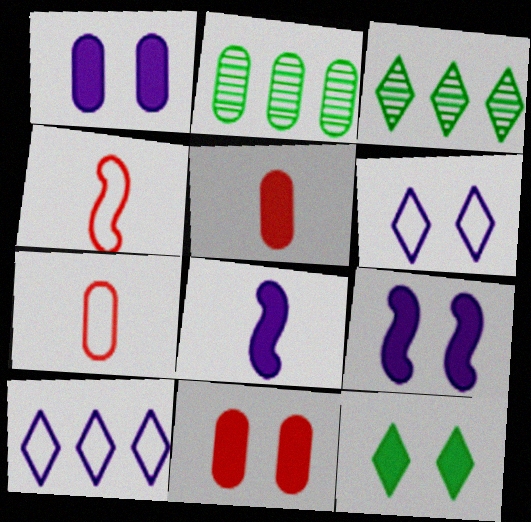[[1, 2, 7], 
[1, 3, 4], 
[3, 7, 9], 
[9, 11, 12]]